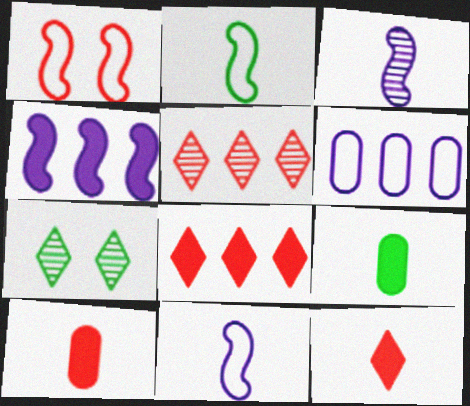[[1, 5, 10]]